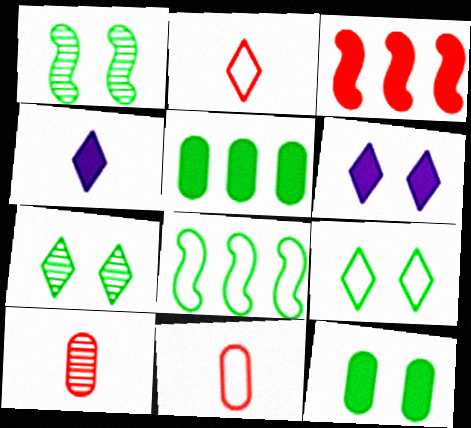[[1, 9, 12], 
[3, 4, 12], 
[6, 8, 10]]